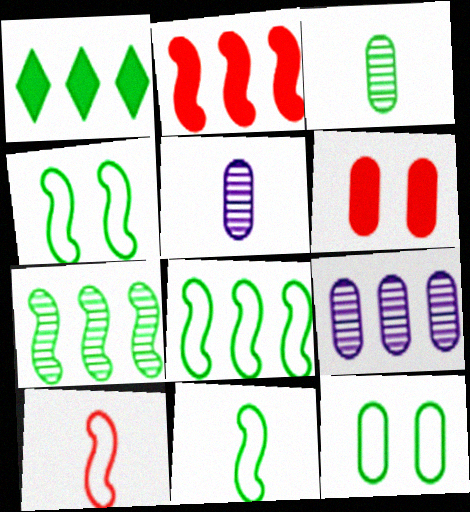[[1, 3, 4], 
[4, 8, 11]]